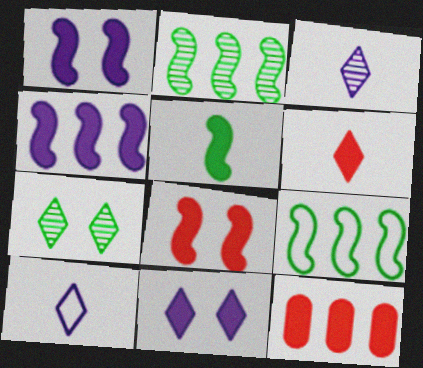[[4, 5, 8], 
[5, 11, 12], 
[6, 8, 12]]